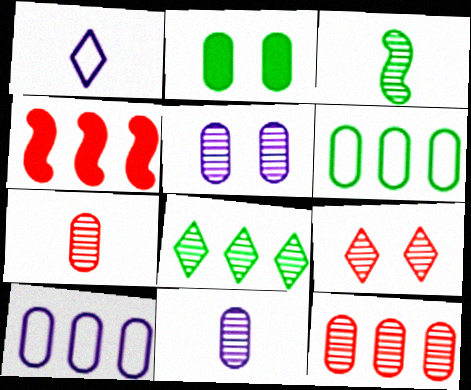[[2, 7, 10], 
[4, 8, 10]]